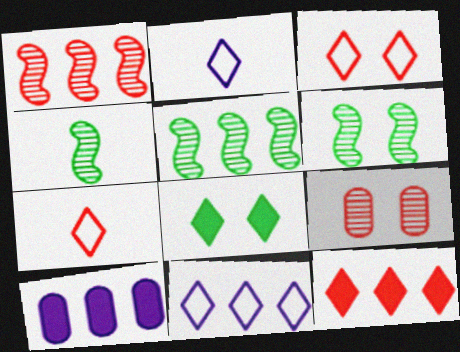[[3, 4, 10], 
[4, 5, 6], 
[6, 7, 10]]